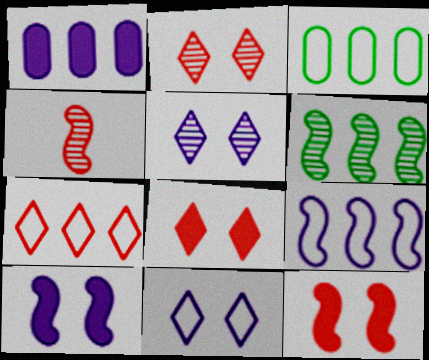[[1, 6, 7], 
[3, 7, 9]]